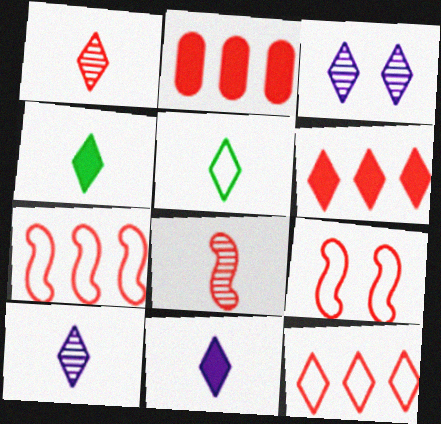[[1, 2, 9], 
[1, 5, 11], 
[3, 4, 12], 
[3, 5, 6]]